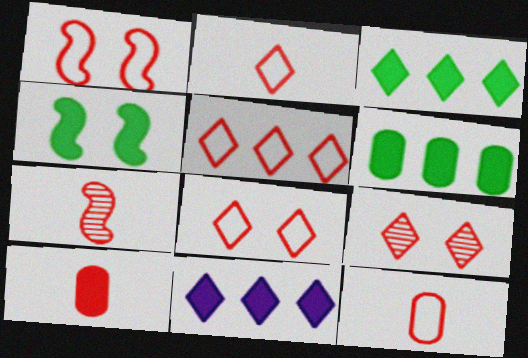[[1, 5, 12], 
[2, 5, 8], 
[2, 7, 10], 
[4, 10, 11]]